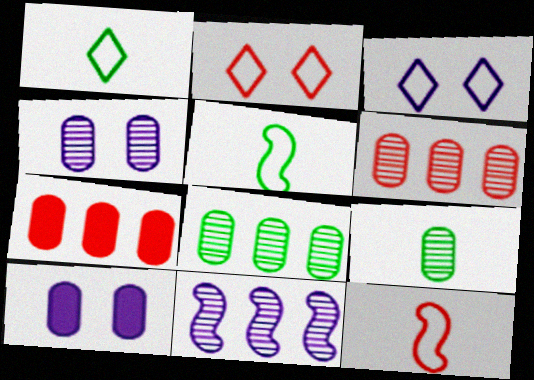[[4, 6, 9]]